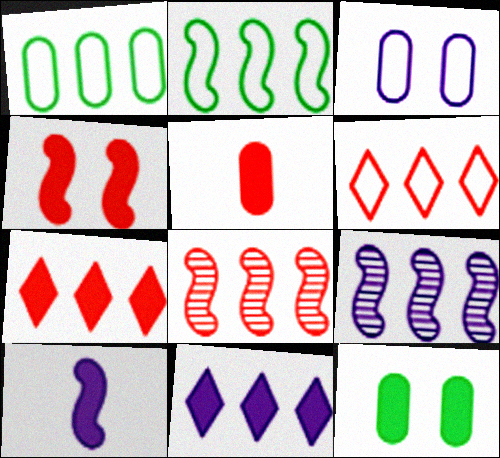[[1, 7, 9], 
[1, 8, 11], 
[4, 5, 7], 
[7, 10, 12]]